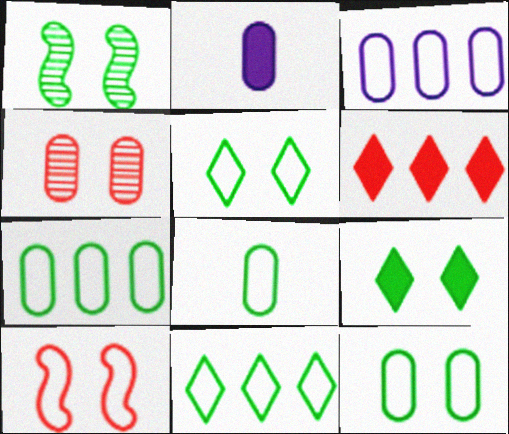[[1, 9, 12], 
[2, 4, 7], 
[7, 8, 12]]